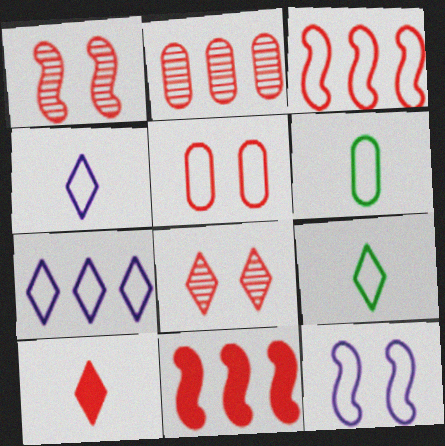[]